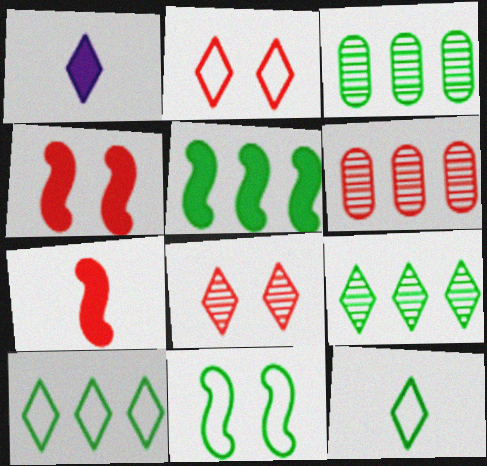[[1, 2, 9], 
[1, 6, 11], 
[1, 8, 10], 
[2, 6, 7], 
[3, 5, 10]]